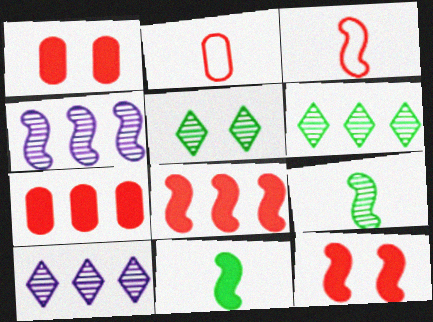[]